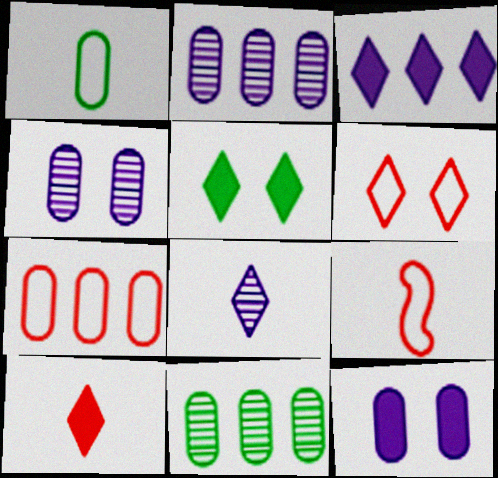[[2, 5, 9], 
[3, 5, 10], 
[6, 7, 9]]